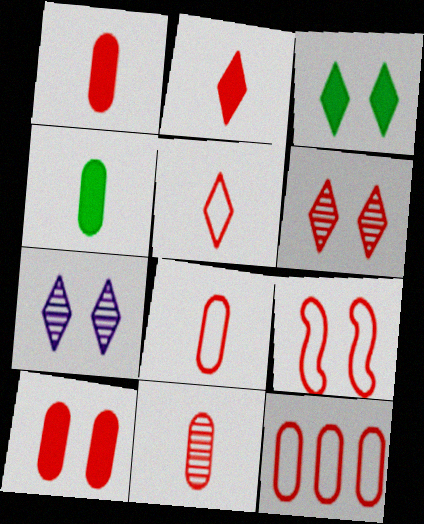[[1, 8, 11], 
[5, 9, 12], 
[6, 9, 10], 
[10, 11, 12]]